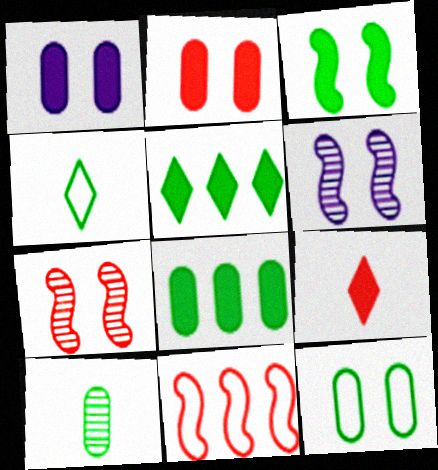[[8, 10, 12]]